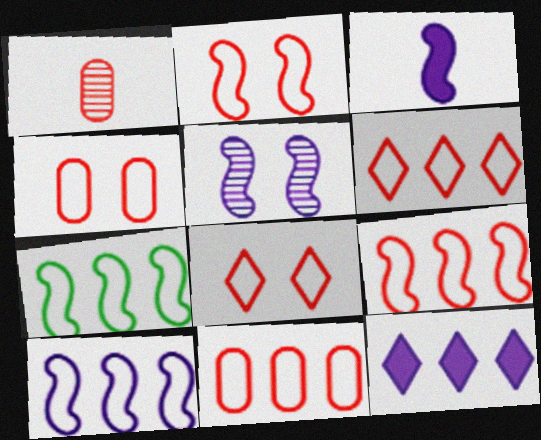[[2, 4, 8], 
[3, 5, 10], 
[6, 9, 11], 
[7, 9, 10]]